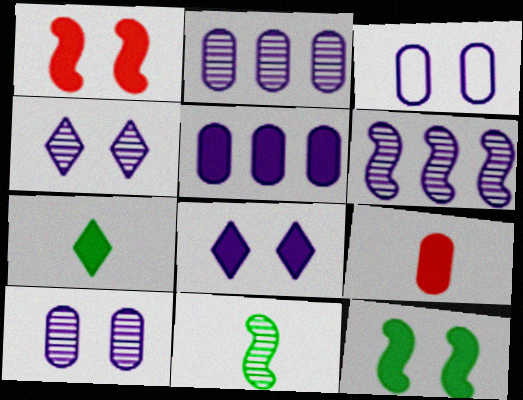[[1, 5, 7]]